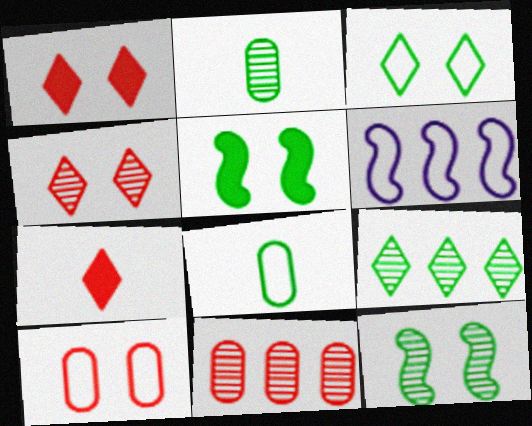[[1, 2, 6], 
[2, 9, 12], 
[5, 8, 9]]